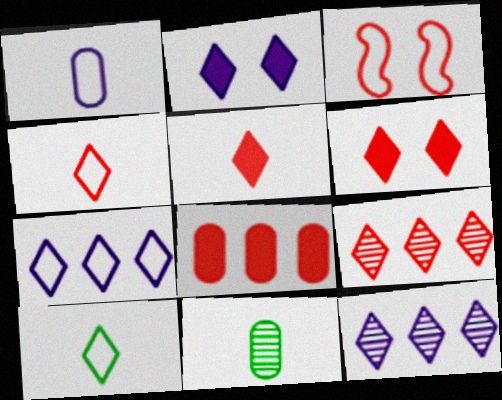[[2, 9, 10], 
[4, 6, 9], 
[6, 10, 12]]